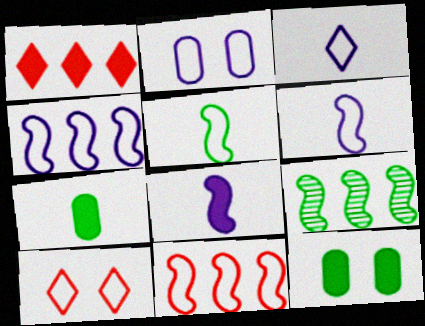[[1, 8, 12], 
[2, 3, 4]]